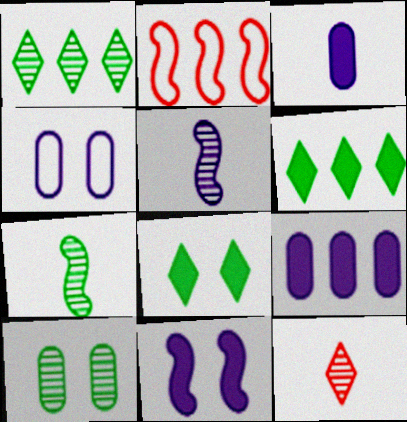[[1, 2, 9], 
[1, 7, 10], 
[2, 7, 11]]